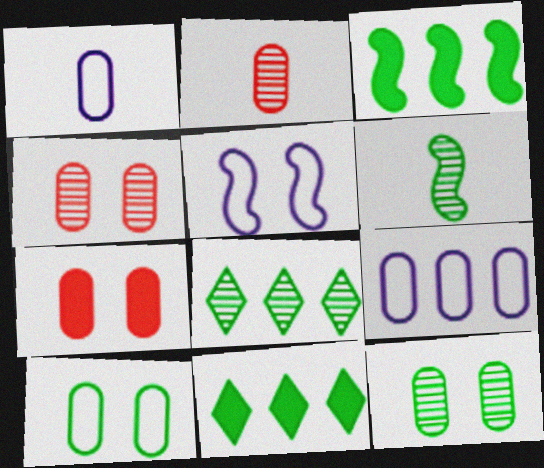[[2, 5, 11], 
[6, 8, 12], 
[6, 10, 11]]